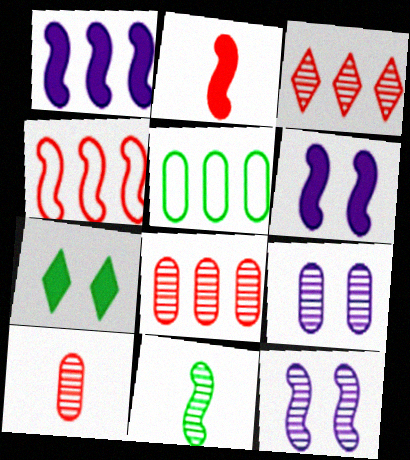[[1, 3, 5], 
[3, 9, 11], 
[4, 6, 11], 
[5, 7, 11]]